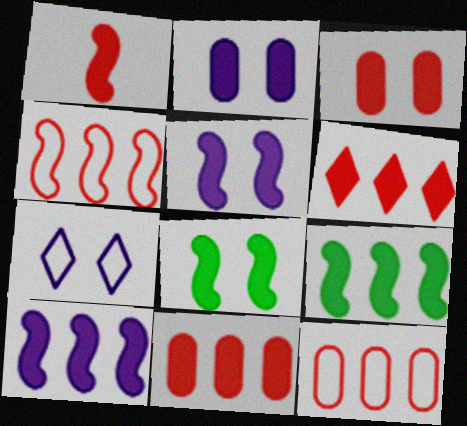[[1, 3, 6], 
[1, 5, 9], 
[1, 8, 10]]